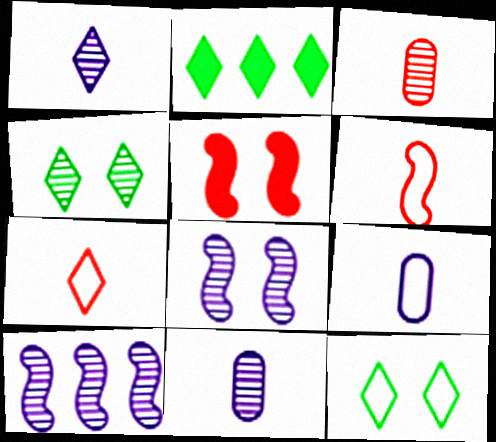[[3, 4, 10]]